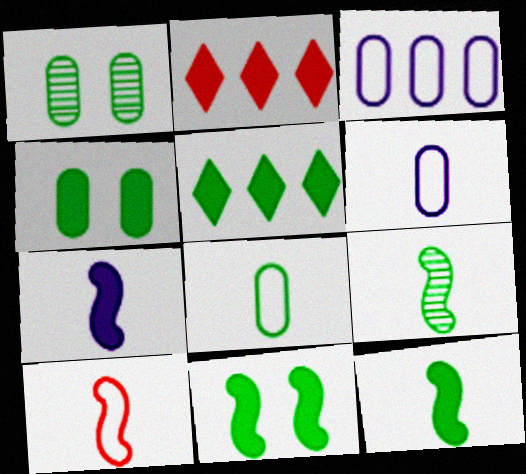[[2, 4, 7], 
[4, 5, 12], 
[7, 9, 10]]